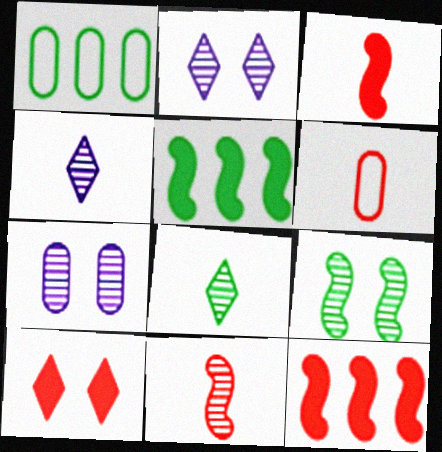[[1, 2, 3], 
[2, 5, 6]]